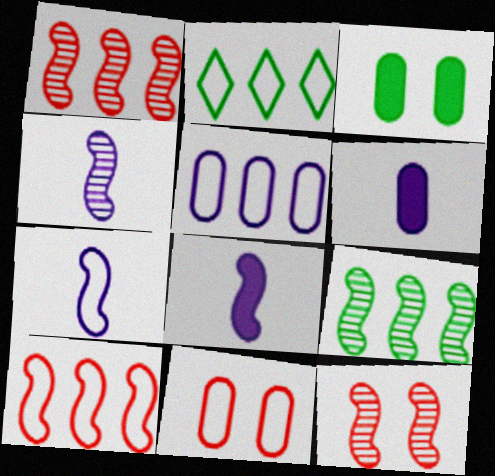[[2, 5, 10], 
[2, 6, 12], 
[2, 7, 11], 
[4, 7, 8], 
[4, 9, 12]]